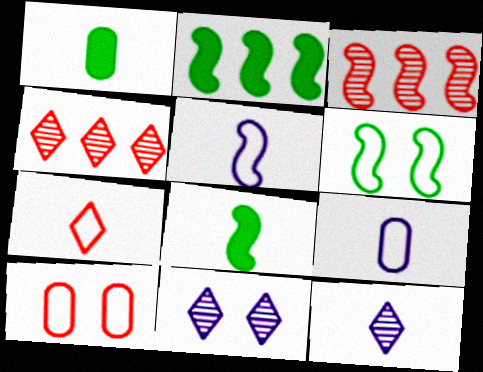[[2, 10, 12]]